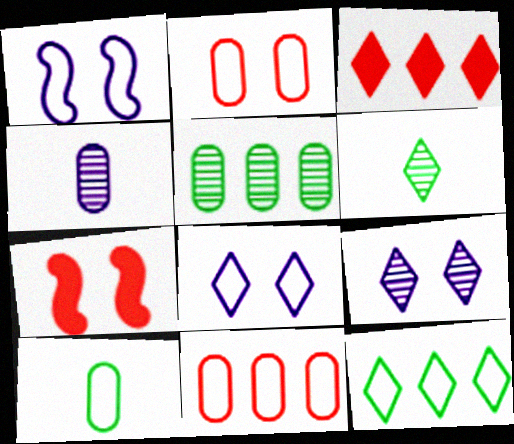[[3, 6, 8], 
[4, 7, 12]]